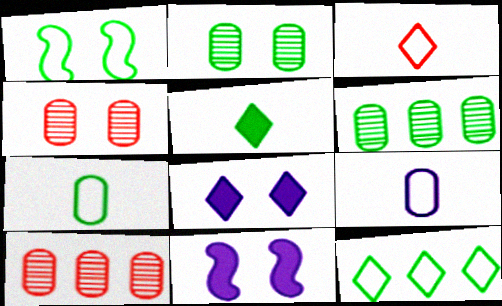[[1, 4, 8], 
[1, 5, 6], 
[1, 7, 12], 
[3, 6, 11]]